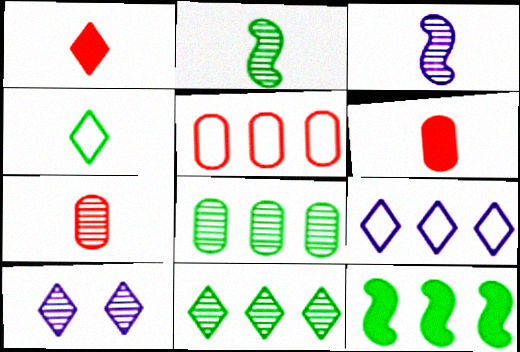[[3, 4, 6]]